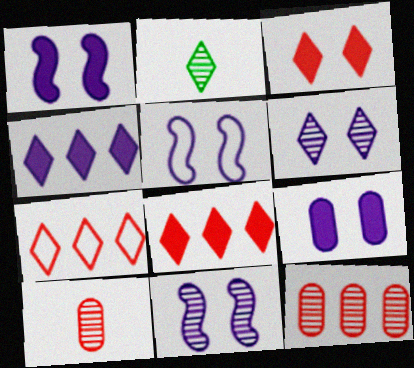[[1, 5, 11], 
[2, 11, 12], 
[5, 6, 9]]